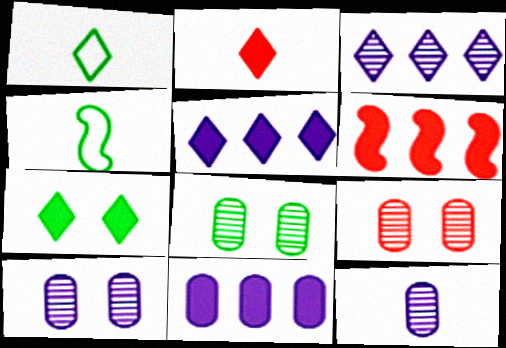[[1, 6, 10], 
[2, 4, 12], 
[2, 5, 7], 
[4, 5, 9], 
[8, 9, 10]]